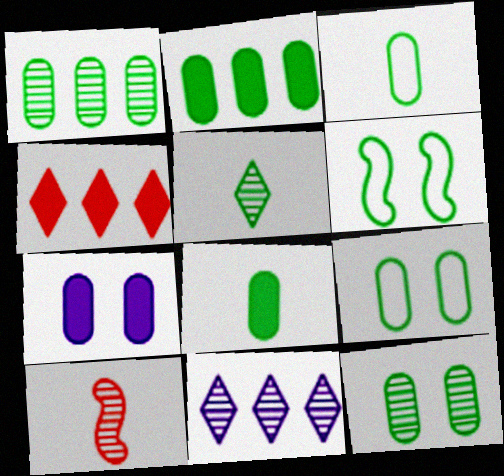[[1, 8, 9], 
[2, 3, 12], 
[2, 5, 6], 
[10, 11, 12]]